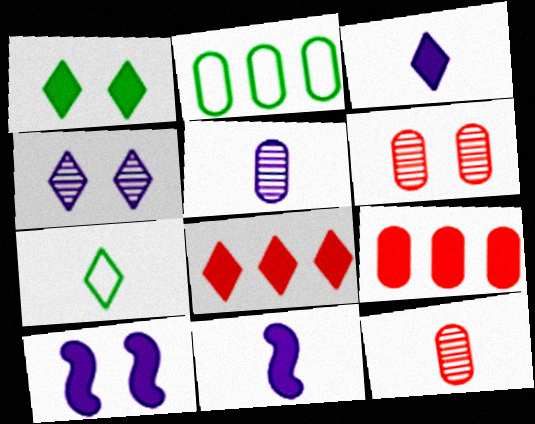[[1, 3, 8], 
[1, 9, 11], 
[4, 7, 8], 
[7, 11, 12]]